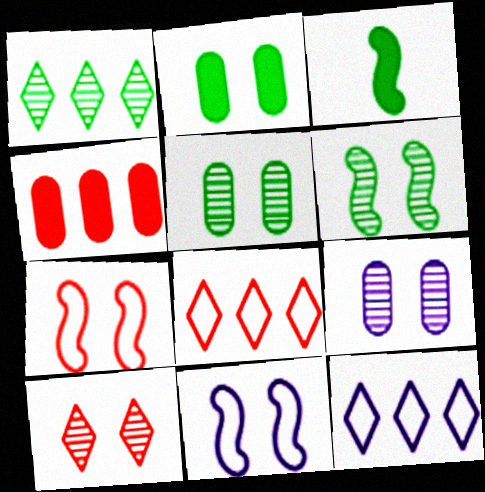[[2, 10, 11], 
[3, 8, 9], 
[6, 9, 10]]